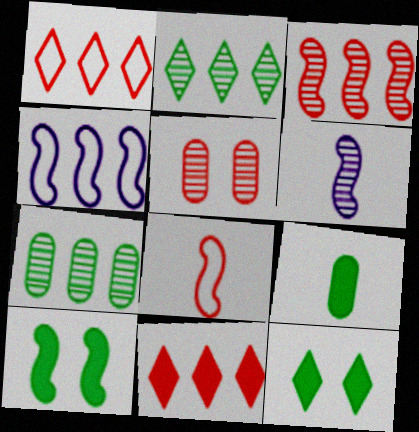[[2, 5, 6], 
[4, 7, 11], 
[5, 8, 11]]